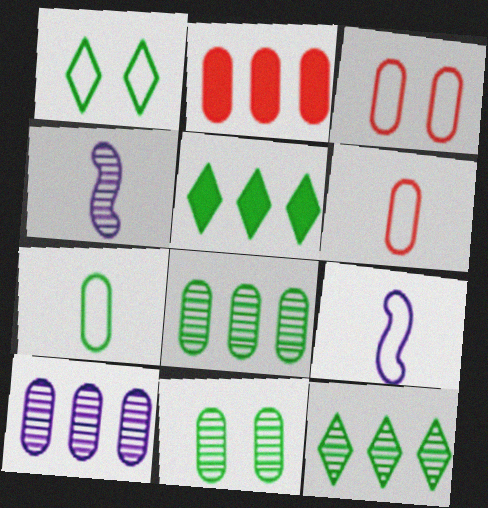[[1, 2, 4], 
[3, 4, 5]]